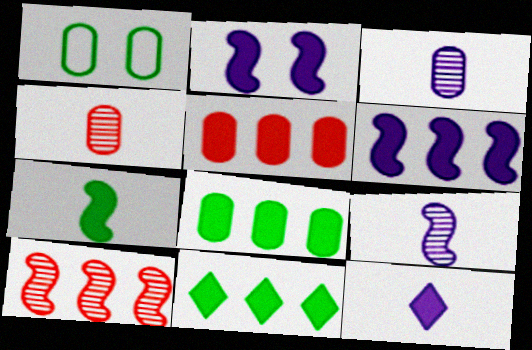[[1, 3, 5], 
[1, 10, 12], 
[5, 6, 11]]